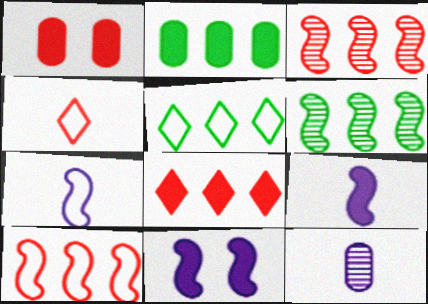[[1, 3, 4], 
[2, 5, 6]]